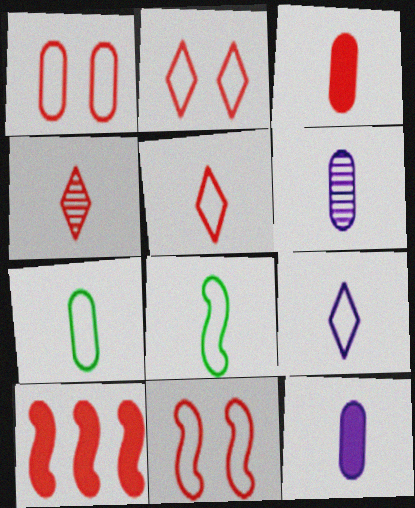[[1, 2, 11], 
[1, 4, 10], 
[3, 6, 7], 
[4, 8, 12]]